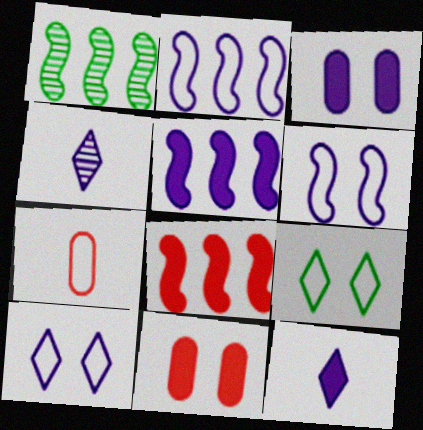[[1, 2, 8], 
[2, 3, 4], 
[2, 7, 9], 
[3, 5, 12]]